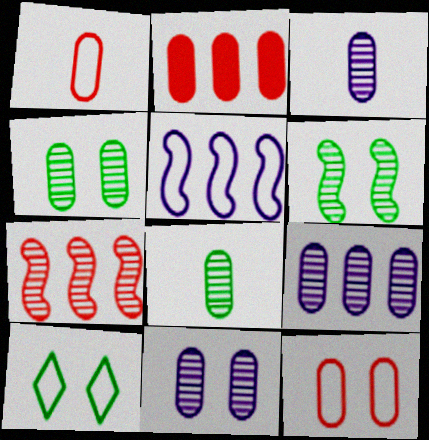[[1, 5, 10], 
[3, 9, 11]]